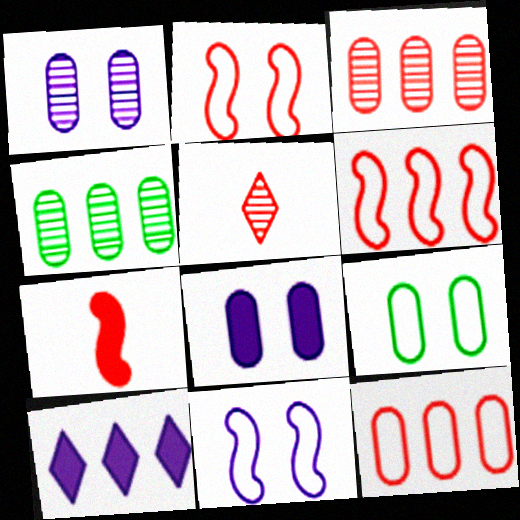[[4, 6, 10]]